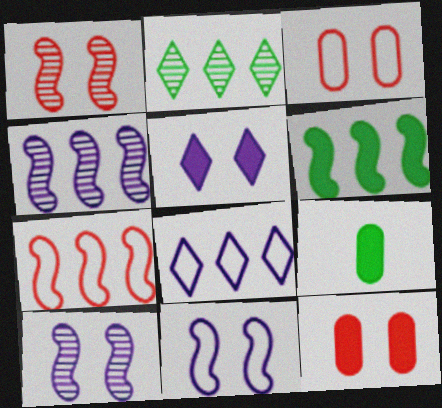[[1, 8, 9], 
[4, 6, 7]]